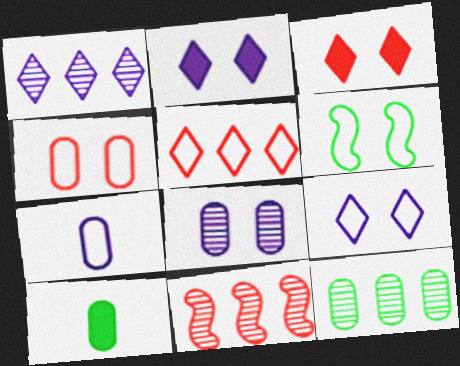[[1, 11, 12], 
[3, 6, 8], 
[4, 6, 9], 
[5, 6, 7], 
[9, 10, 11]]